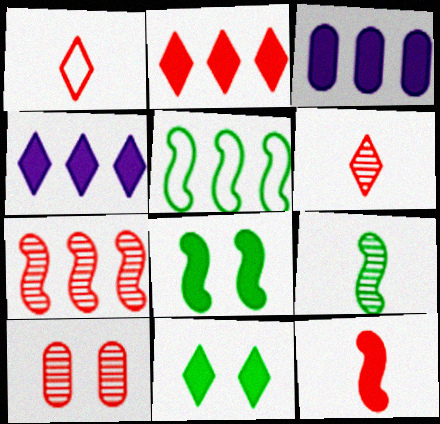[[3, 11, 12], 
[5, 8, 9], 
[6, 7, 10]]